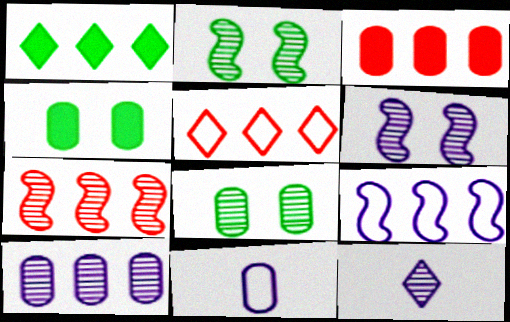[[3, 5, 7], 
[3, 8, 11], 
[6, 10, 12], 
[7, 8, 12]]